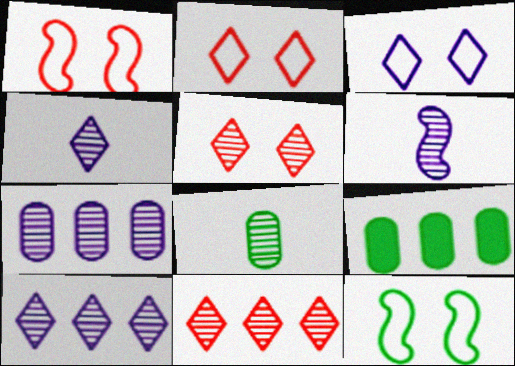[[1, 4, 9], 
[2, 6, 9]]